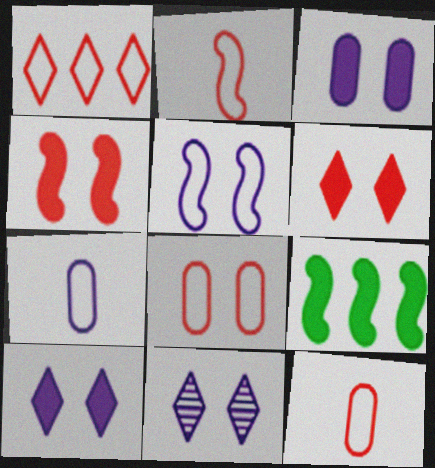[[1, 2, 8], 
[3, 5, 11], 
[9, 11, 12]]